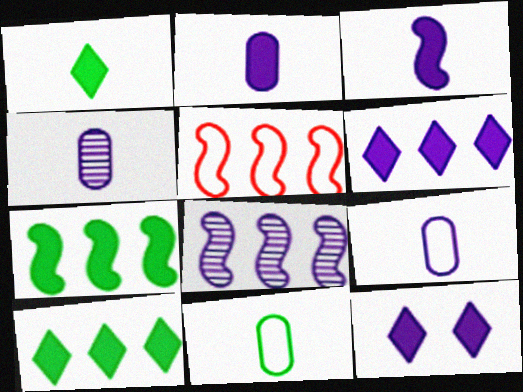[[2, 4, 9], 
[5, 7, 8], 
[8, 9, 12]]